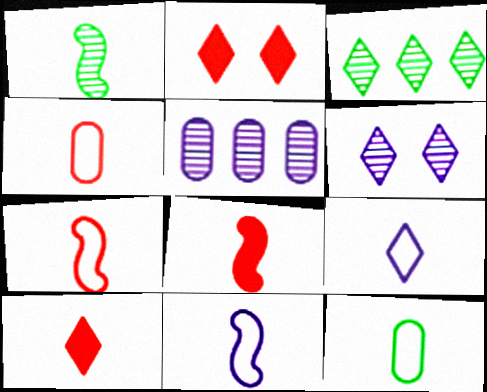[[1, 8, 11], 
[2, 3, 9], 
[7, 9, 12]]